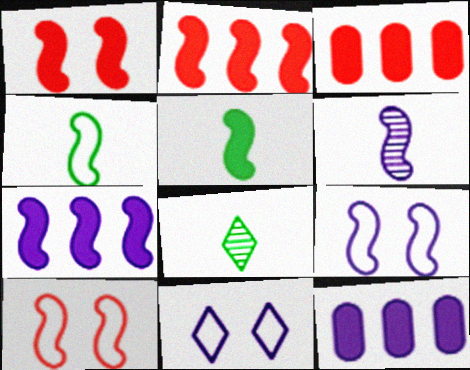[[1, 5, 7], 
[3, 8, 9], 
[6, 7, 9], 
[6, 11, 12], 
[8, 10, 12]]